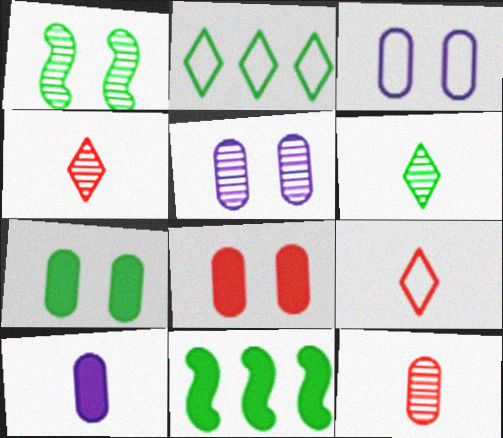[[3, 4, 11], 
[5, 9, 11]]